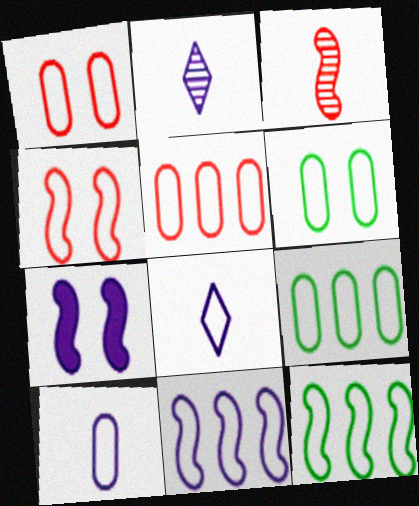[[1, 8, 12], 
[1, 9, 10], 
[3, 7, 12], 
[4, 8, 9], 
[5, 6, 10]]